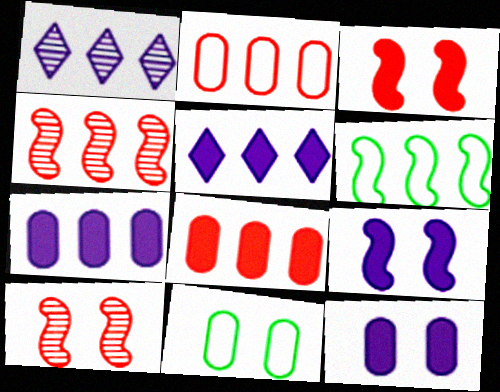[[1, 6, 8]]